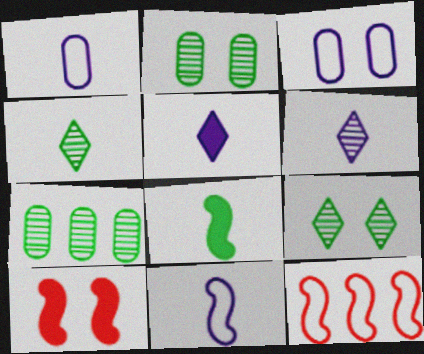[[2, 5, 12], 
[3, 9, 10]]